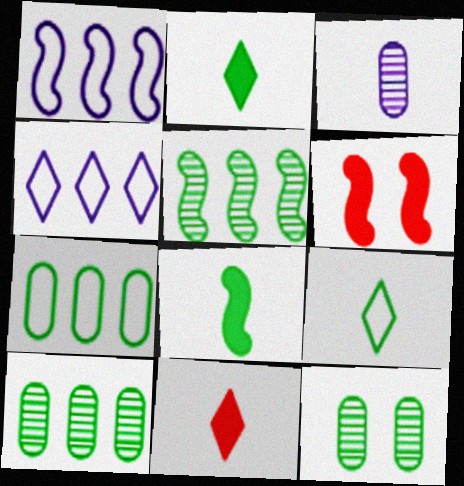[[1, 11, 12]]